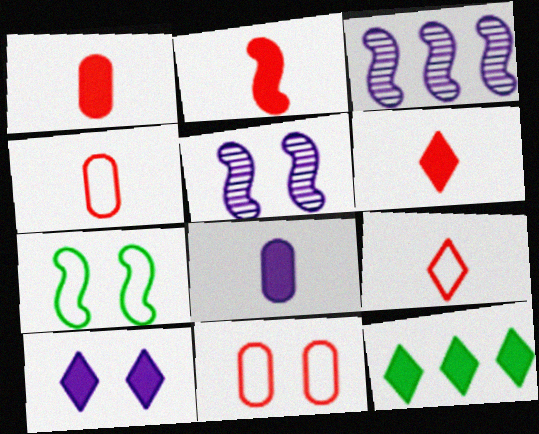[[1, 2, 6], 
[2, 3, 7], 
[4, 5, 12], 
[6, 10, 12]]